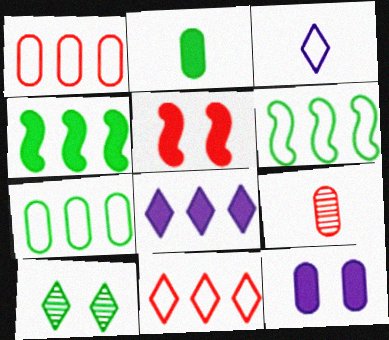[[2, 5, 8], 
[2, 6, 10], 
[5, 9, 11], 
[7, 9, 12]]